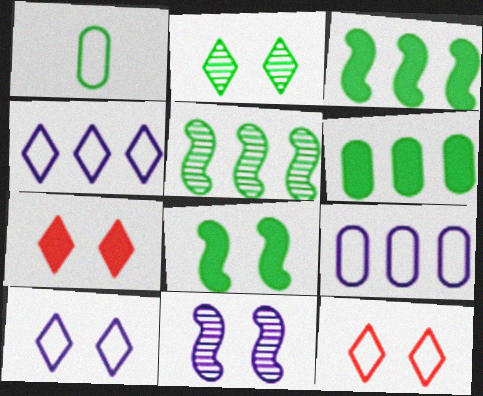[[1, 2, 3], 
[2, 7, 10]]